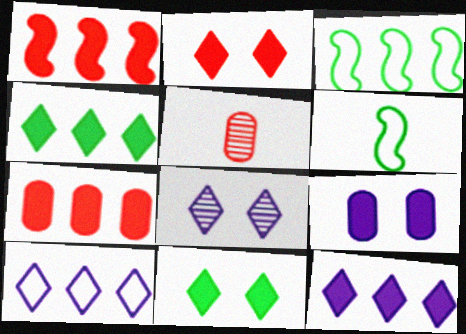[[6, 7, 8]]